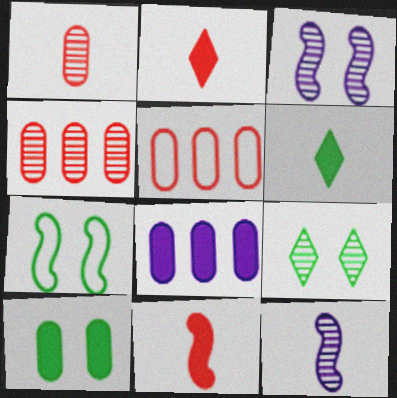[[3, 5, 6], 
[4, 9, 12], 
[7, 9, 10]]